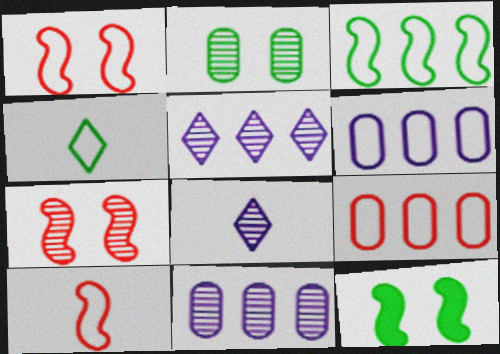[[1, 4, 6], 
[8, 9, 12]]